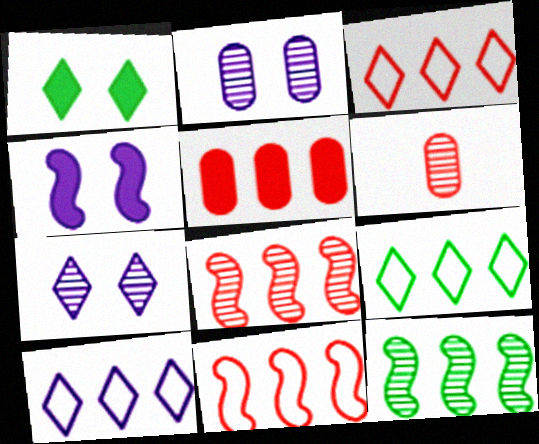[[3, 5, 8], 
[3, 9, 10], 
[4, 6, 9], 
[5, 10, 12], 
[6, 7, 12]]